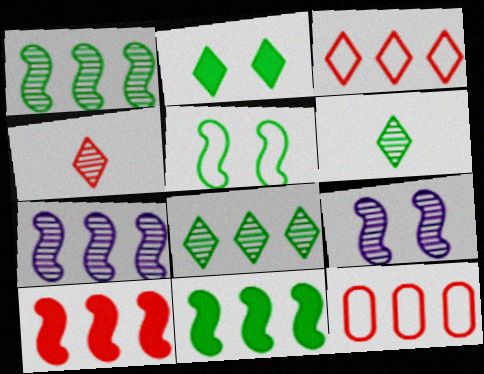[]